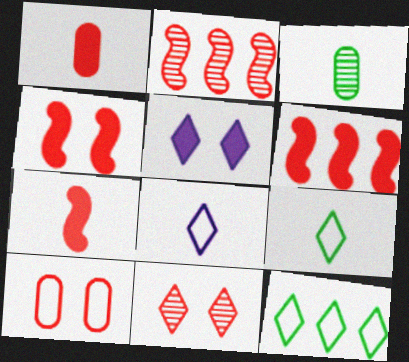[[3, 7, 8], 
[4, 6, 7], 
[4, 10, 11]]